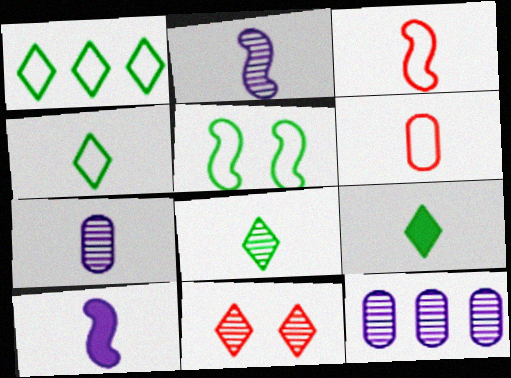[[2, 6, 9], 
[3, 7, 9], 
[4, 8, 9], 
[6, 8, 10]]